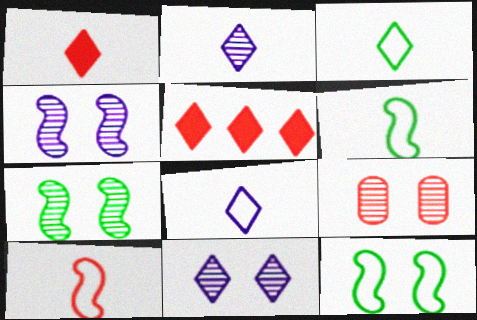[[1, 2, 3], 
[3, 5, 11], 
[5, 9, 10], 
[7, 9, 11]]